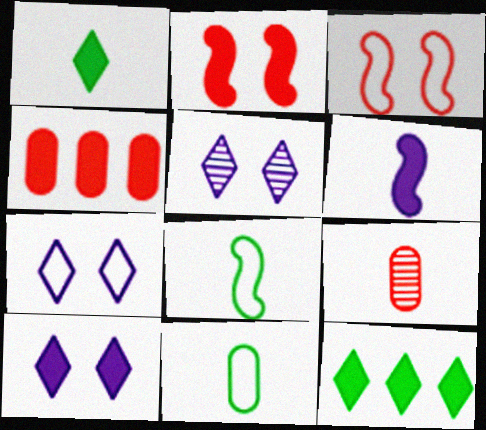[[4, 5, 8], 
[5, 7, 10]]